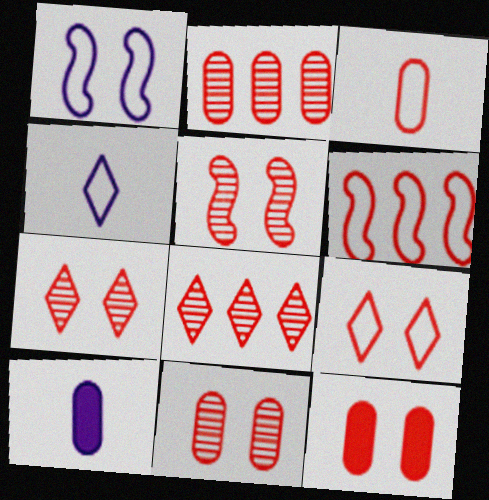[[2, 3, 12], 
[3, 6, 9], 
[5, 7, 11], 
[5, 9, 12]]